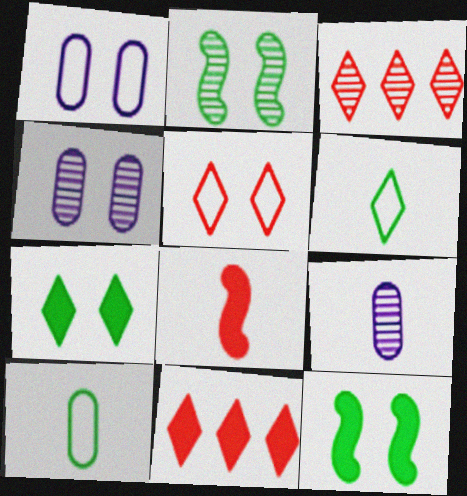[[2, 3, 9], 
[4, 5, 12], 
[6, 8, 9]]